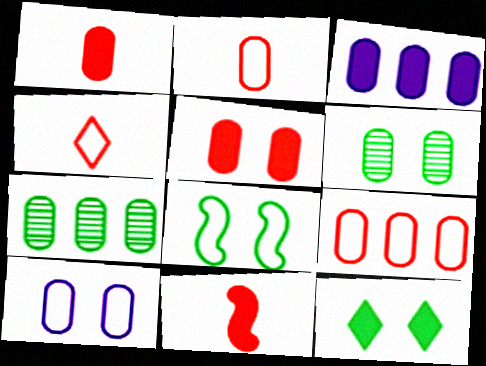[[1, 7, 10], 
[2, 3, 6], 
[3, 7, 9], 
[3, 11, 12], 
[5, 6, 10], 
[6, 8, 12]]